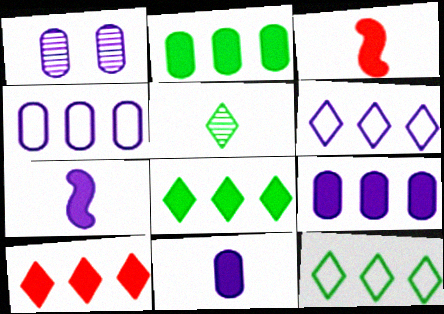[[1, 3, 12], 
[1, 4, 11], 
[1, 6, 7]]